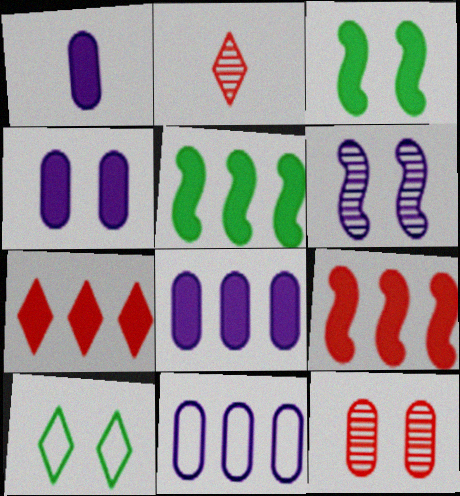[[1, 3, 7], 
[1, 4, 8], 
[2, 3, 11], 
[5, 7, 8]]